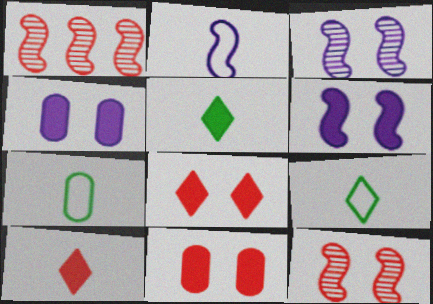[[1, 4, 9]]